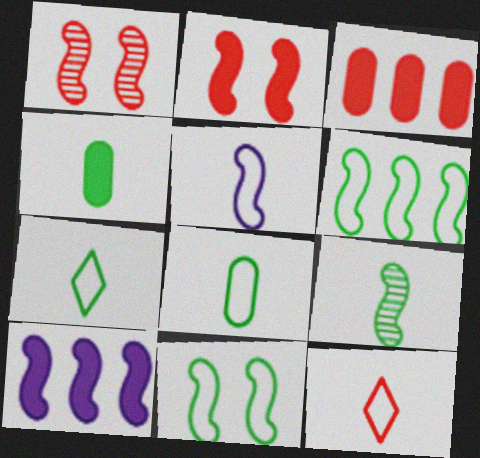[[1, 3, 12], 
[4, 7, 9], 
[5, 8, 12]]